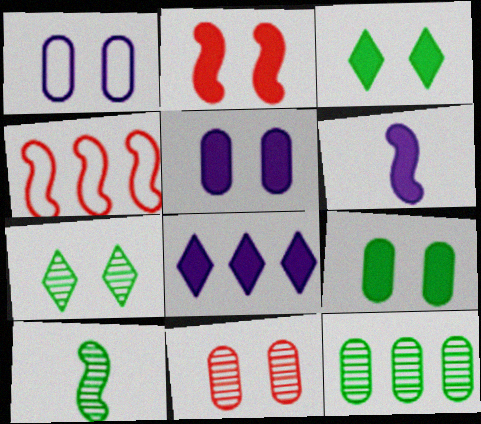[[1, 2, 7], 
[1, 9, 11], 
[2, 3, 5], 
[4, 8, 12], 
[5, 6, 8], 
[7, 10, 12]]